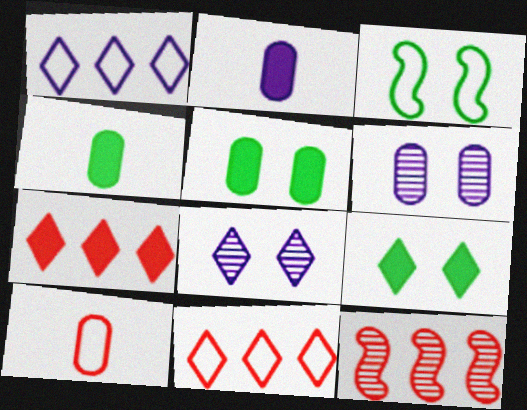[[1, 3, 10]]